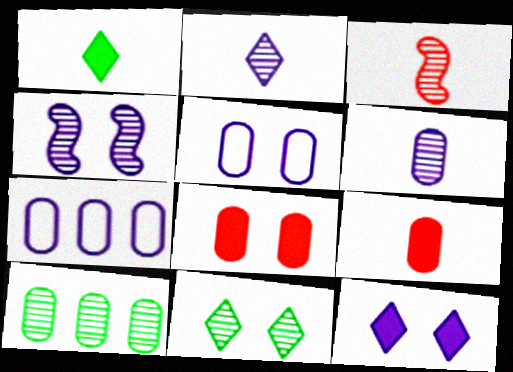[[4, 5, 12], 
[5, 9, 10]]